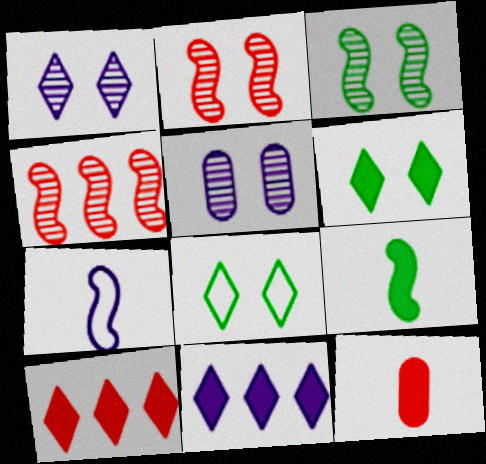[[5, 7, 11]]